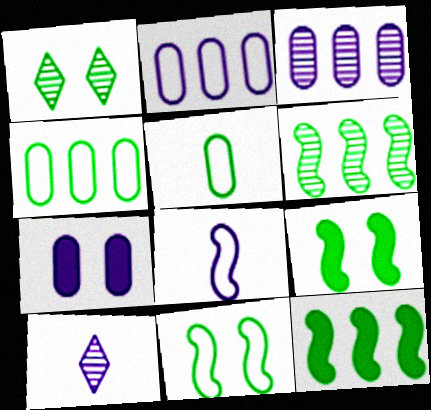[[1, 5, 12]]